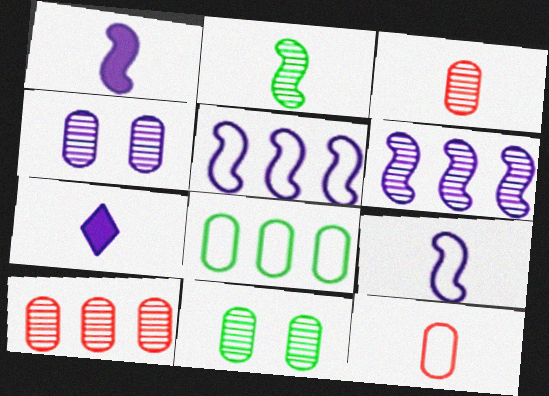[[2, 7, 12], 
[4, 5, 7]]